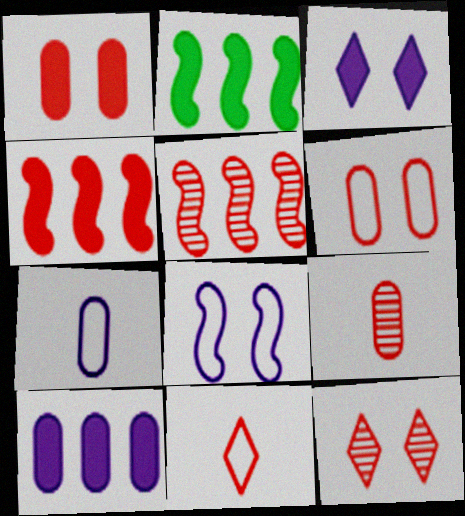[[1, 5, 11], 
[2, 7, 12], 
[5, 9, 12]]